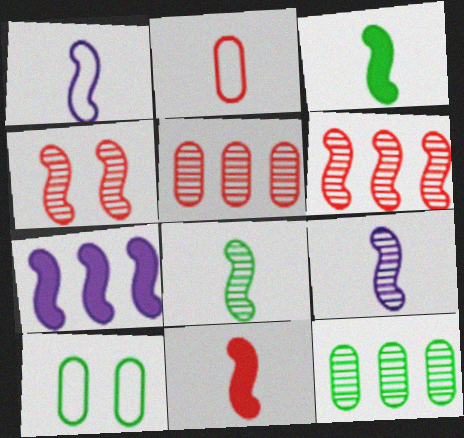[[1, 8, 11]]